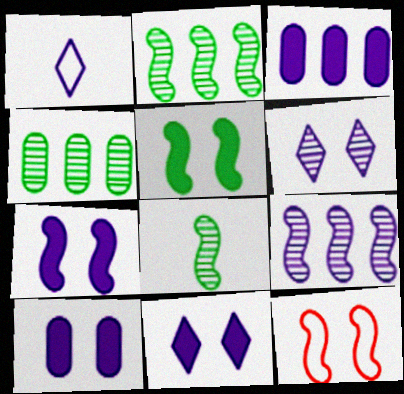[[1, 9, 10], 
[7, 10, 11]]